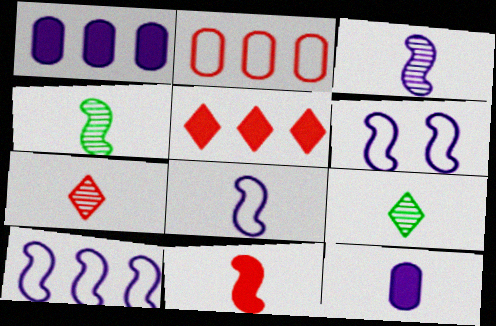[[4, 8, 11], 
[6, 8, 10]]